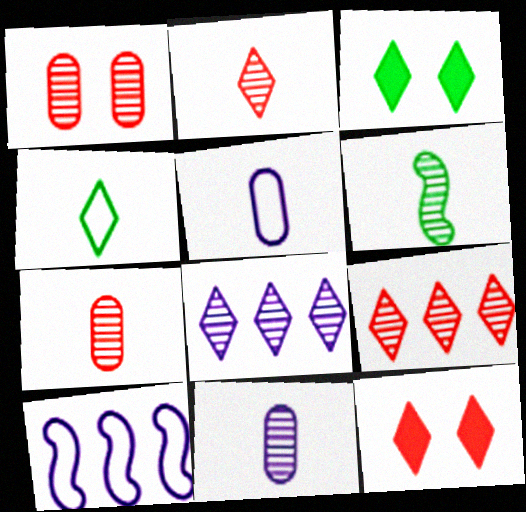[[1, 6, 8], 
[2, 6, 11], 
[3, 7, 10], 
[4, 8, 12]]